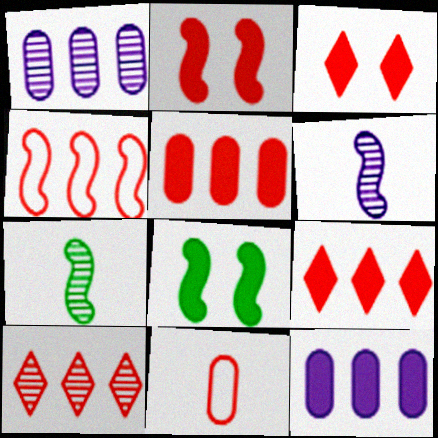[[2, 10, 11], 
[4, 5, 10], 
[4, 6, 8]]